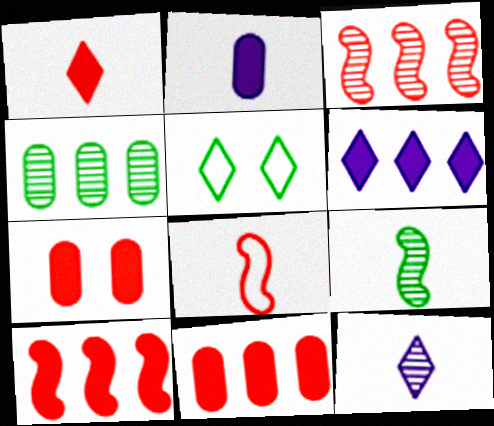[[1, 7, 10], 
[2, 3, 5]]